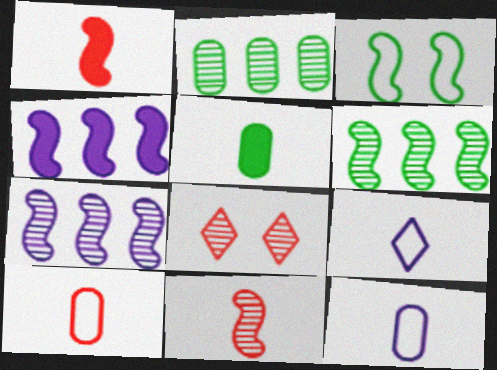[[1, 3, 7], 
[3, 4, 11], 
[5, 9, 11]]